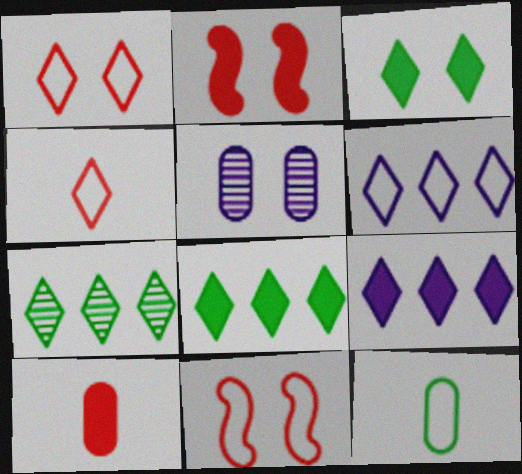[[3, 5, 11], 
[6, 11, 12]]